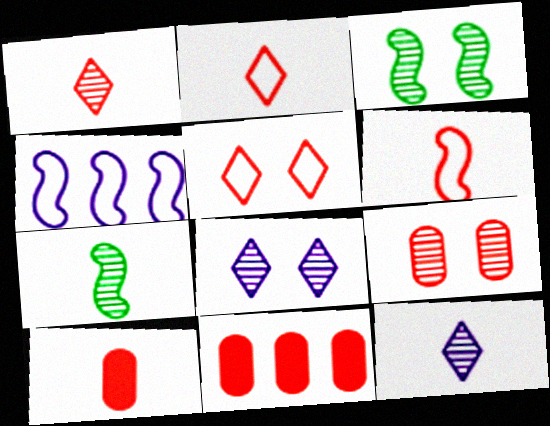[[1, 6, 10], 
[3, 8, 9]]